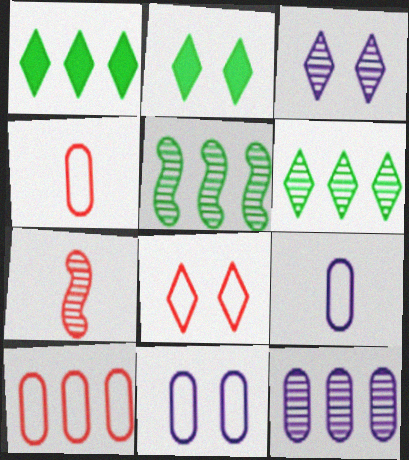[[1, 7, 11], 
[2, 3, 8]]